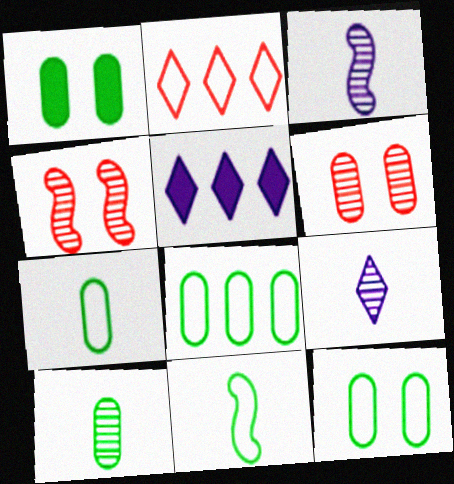[[1, 2, 3], 
[1, 8, 10], 
[4, 5, 7], 
[5, 6, 11], 
[7, 8, 12]]